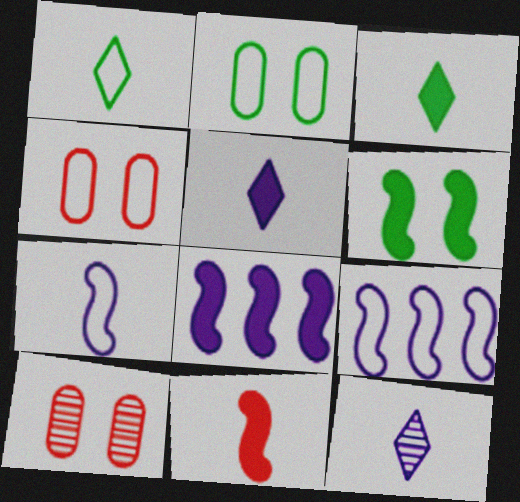[[1, 4, 9], 
[1, 8, 10], 
[3, 9, 10], 
[6, 8, 11]]